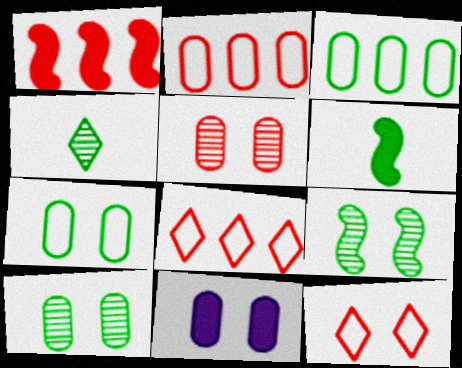[[5, 7, 11], 
[9, 11, 12]]